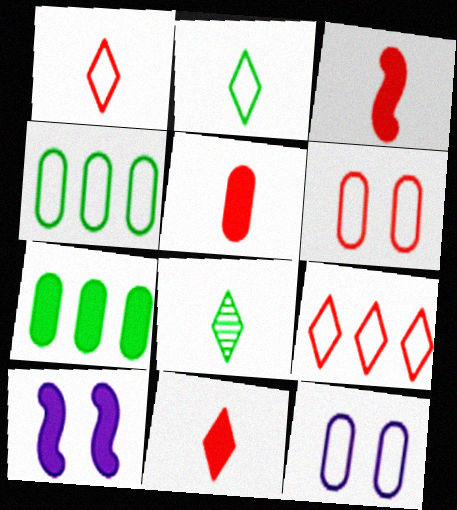[[3, 5, 11], 
[7, 10, 11]]